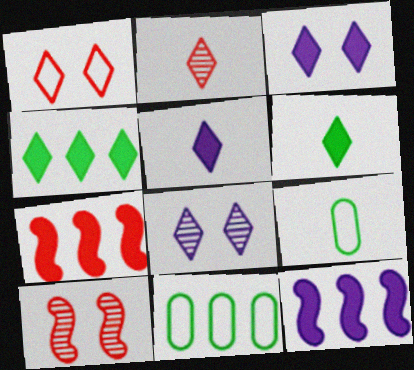[[5, 10, 11], 
[7, 8, 9]]